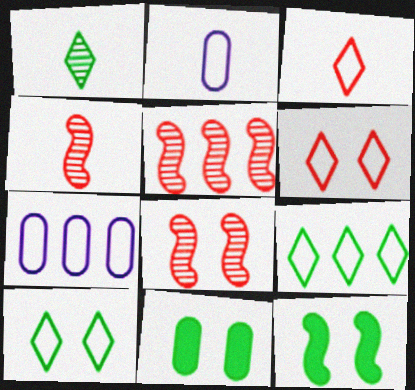[[4, 5, 8]]